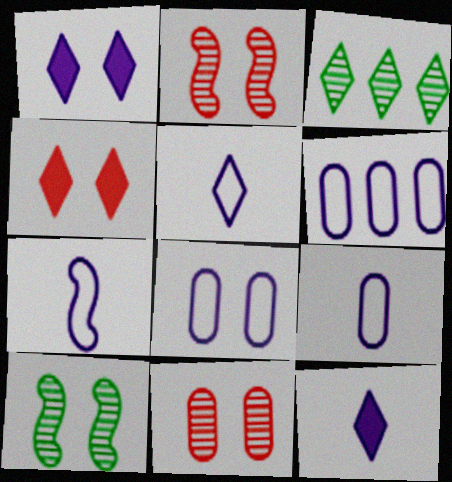[[3, 4, 5], 
[4, 8, 10], 
[5, 7, 9], 
[6, 8, 9]]